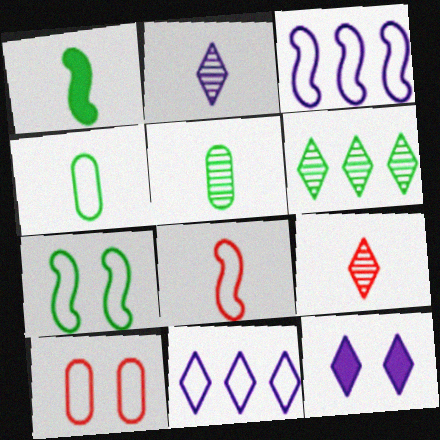[[2, 11, 12], 
[3, 7, 8]]